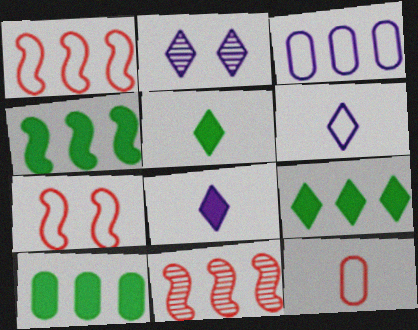[[2, 4, 12], 
[3, 9, 11], 
[4, 9, 10]]